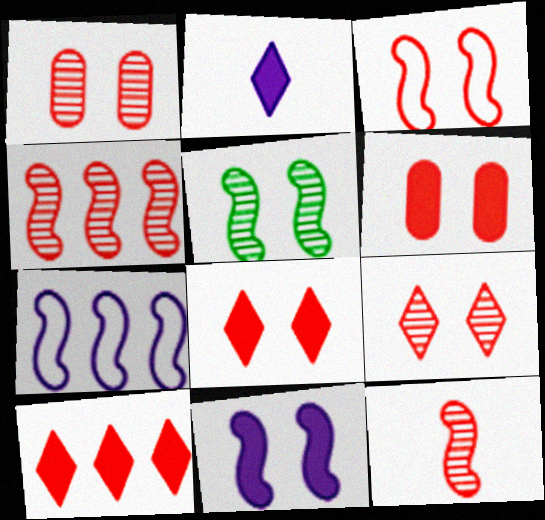[[1, 3, 8], 
[3, 5, 11], 
[3, 6, 9]]